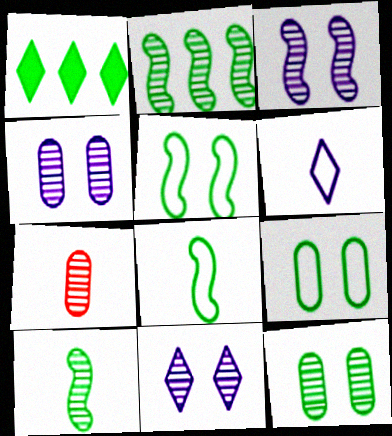[[1, 8, 12], 
[1, 9, 10], 
[2, 7, 11], 
[3, 4, 11]]